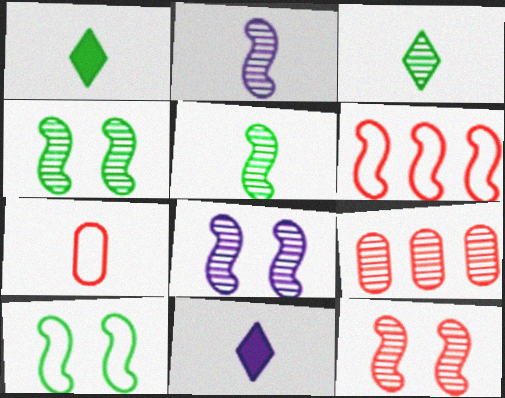[[1, 2, 7], 
[3, 8, 9], 
[4, 8, 12], 
[5, 7, 11], 
[9, 10, 11]]